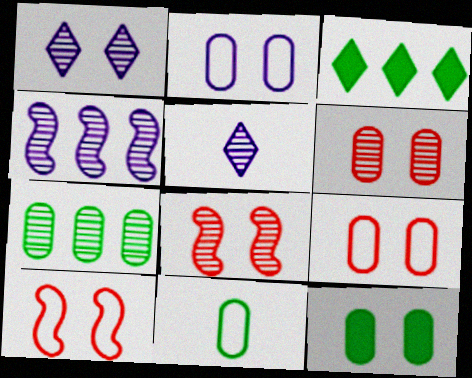[[1, 10, 12], 
[2, 6, 12], 
[5, 7, 8], 
[7, 11, 12]]